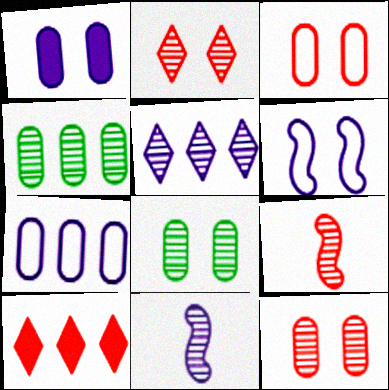[[1, 3, 8], 
[2, 4, 11], 
[3, 9, 10], 
[5, 8, 9]]